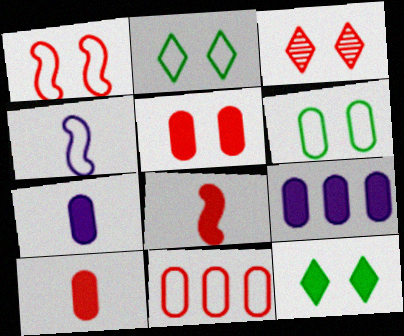[[1, 3, 5], 
[2, 4, 11], 
[3, 8, 11], 
[8, 9, 12]]